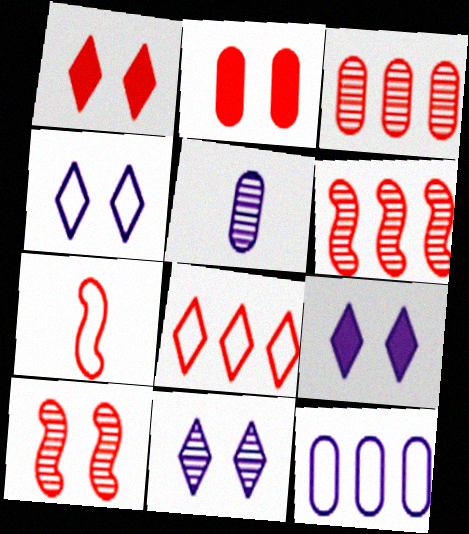[[1, 3, 7], 
[4, 9, 11]]